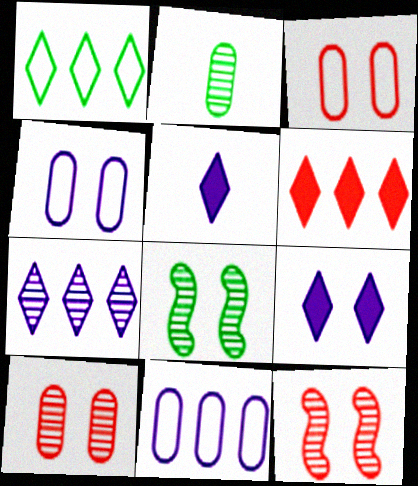[[1, 6, 7], 
[2, 7, 12], 
[3, 8, 9]]